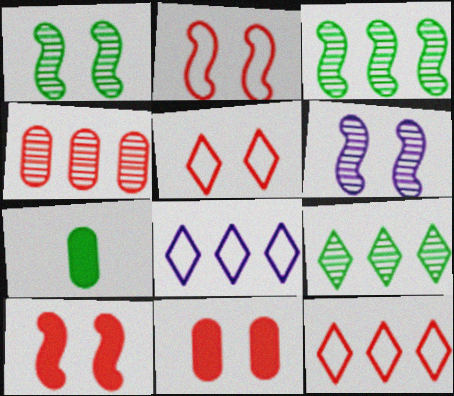[[6, 7, 12]]